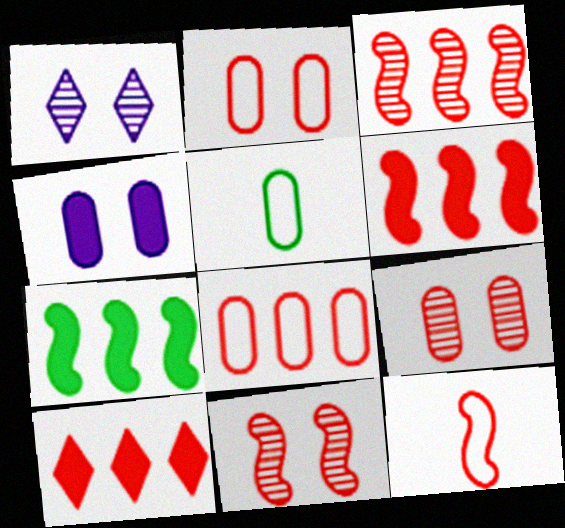[[1, 5, 6], 
[3, 8, 10], 
[6, 11, 12], 
[9, 10, 12]]